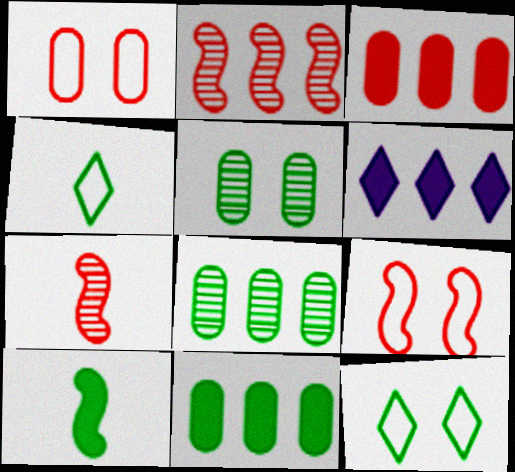[[8, 10, 12]]